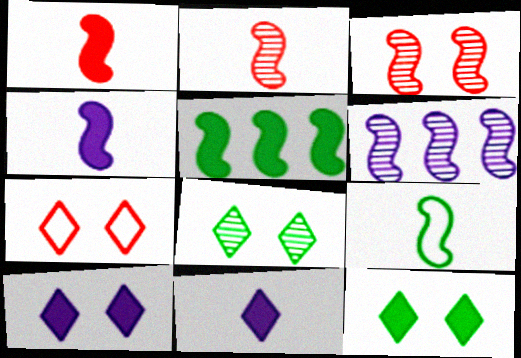[[2, 4, 9], 
[7, 8, 10]]